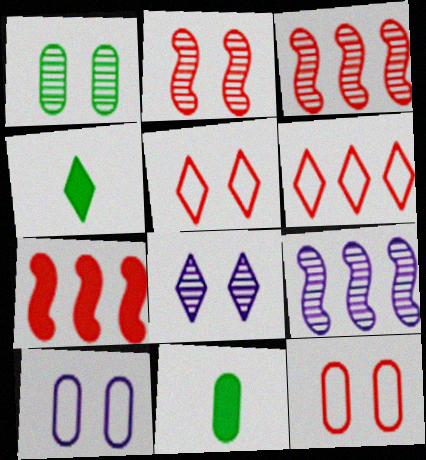[[1, 2, 8], 
[3, 4, 10], 
[4, 6, 8], 
[4, 9, 12], 
[5, 9, 11]]